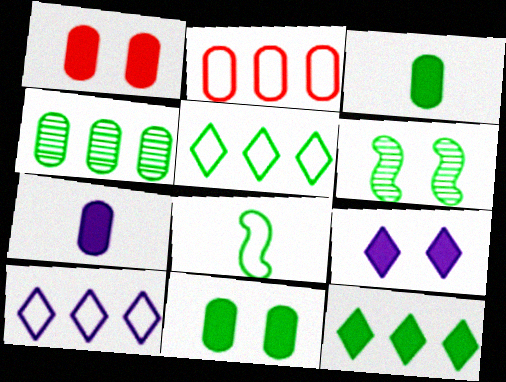[[3, 5, 6]]